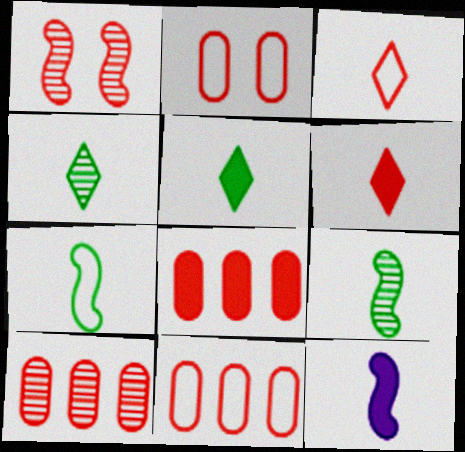[[1, 3, 8], 
[1, 6, 11], 
[8, 10, 11]]